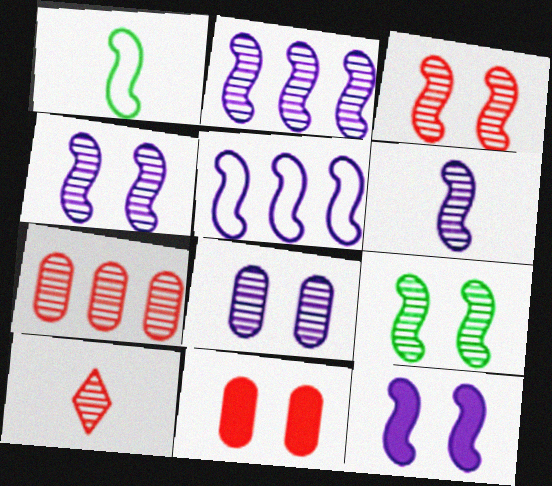[[2, 4, 6], 
[3, 4, 9], 
[3, 7, 10], 
[5, 6, 12]]